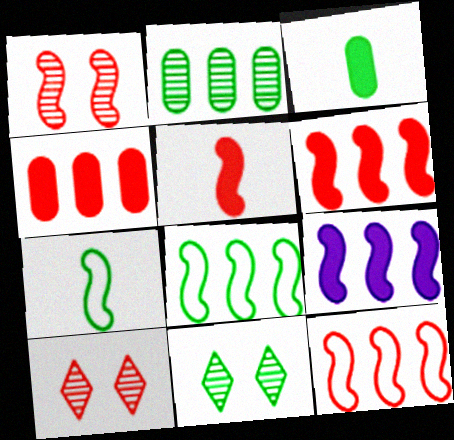[[1, 5, 12], 
[1, 7, 9], 
[3, 8, 11]]